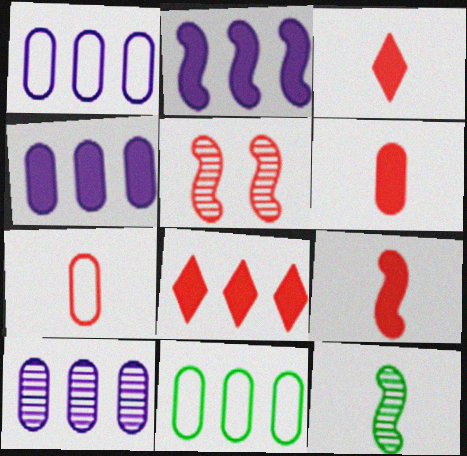[[1, 4, 10], 
[3, 6, 9], 
[5, 7, 8]]